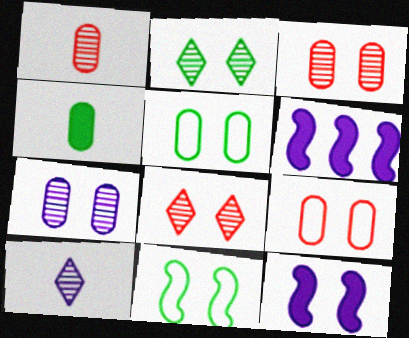[[2, 9, 12], 
[5, 8, 12]]